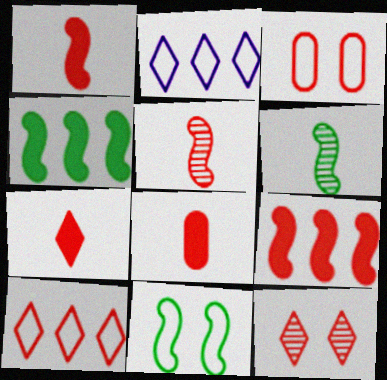[[1, 7, 8], 
[4, 6, 11], 
[7, 10, 12]]